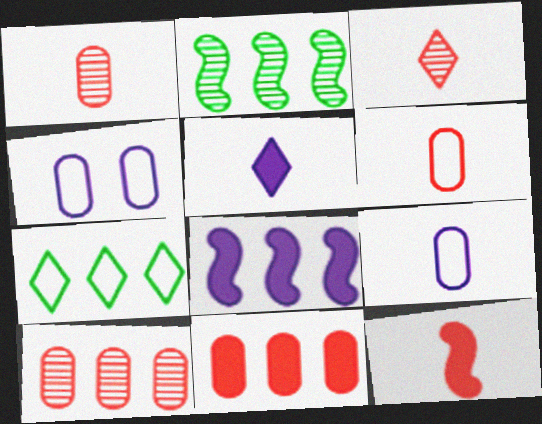[[3, 6, 12], 
[7, 8, 10]]